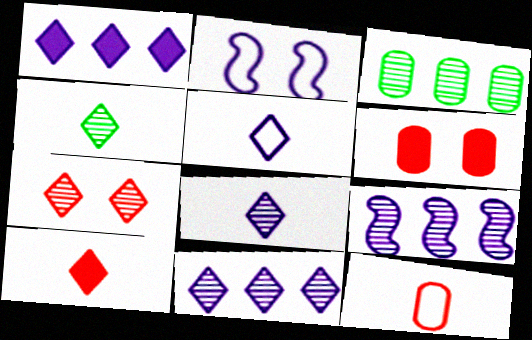[[2, 3, 10], 
[4, 5, 10], 
[4, 7, 11]]